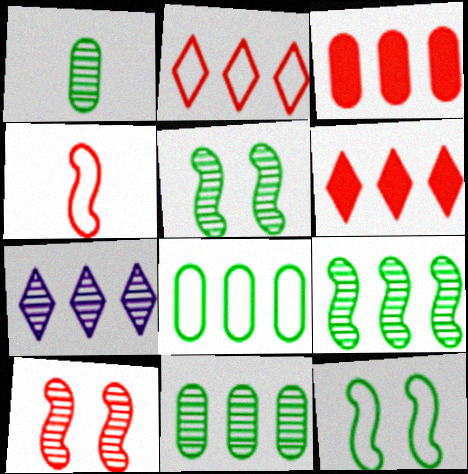[[1, 7, 10]]